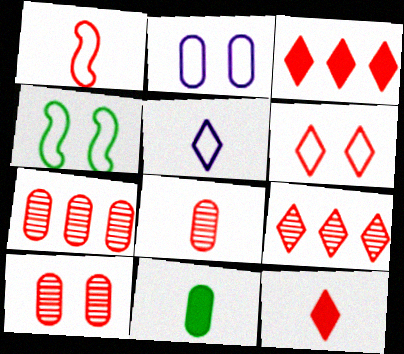[[1, 3, 10], 
[1, 8, 12], 
[2, 4, 6], 
[2, 7, 11], 
[6, 9, 12], 
[7, 8, 10]]